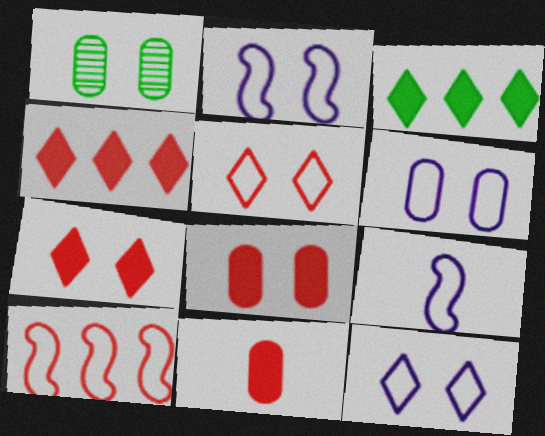[[1, 2, 7], 
[1, 4, 9], 
[1, 6, 8], 
[2, 6, 12]]